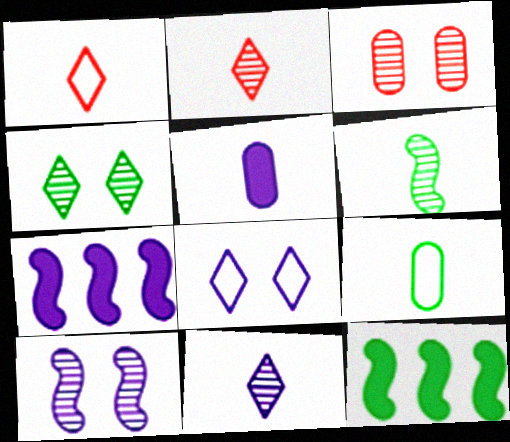[[1, 5, 6], 
[3, 4, 10], 
[4, 9, 12]]